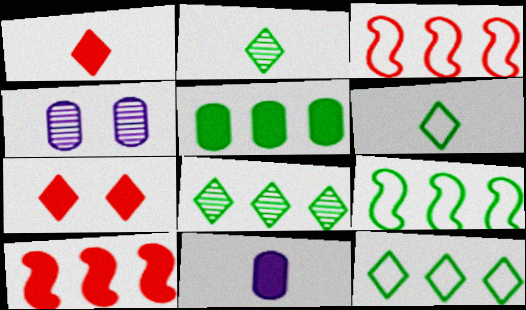[[1, 4, 9], 
[4, 6, 10], 
[5, 8, 9]]